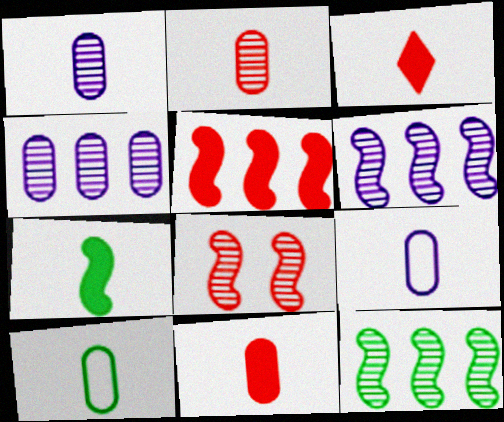[[1, 10, 11]]